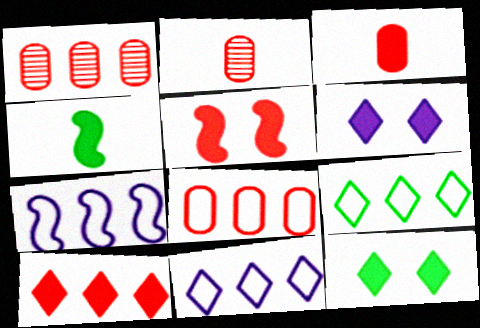[[2, 7, 12], 
[3, 5, 10], 
[7, 8, 9]]